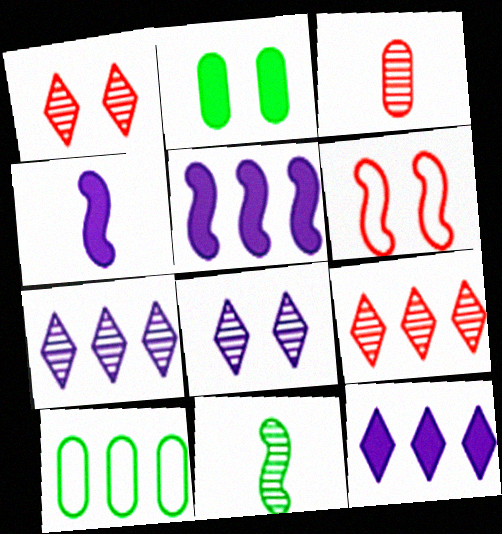[[1, 4, 10], 
[2, 6, 8], 
[5, 6, 11], 
[5, 9, 10]]